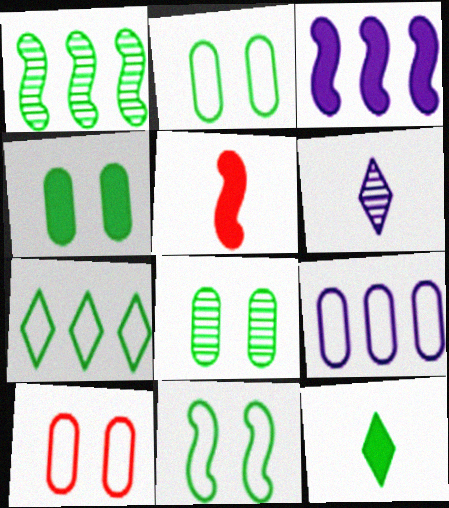[[1, 2, 12], 
[2, 4, 8]]